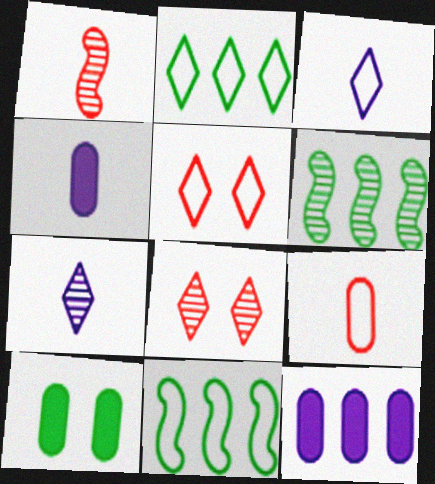[[2, 3, 5], 
[4, 5, 6], 
[4, 8, 11]]